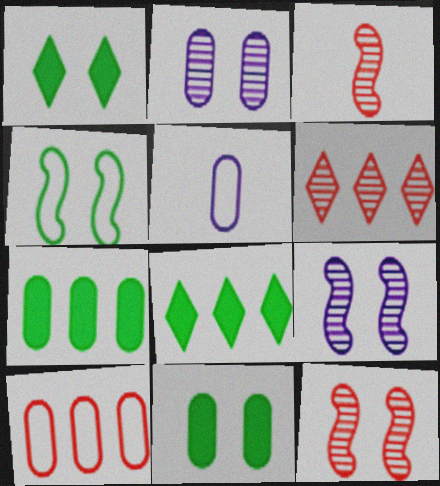[[5, 8, 12]]